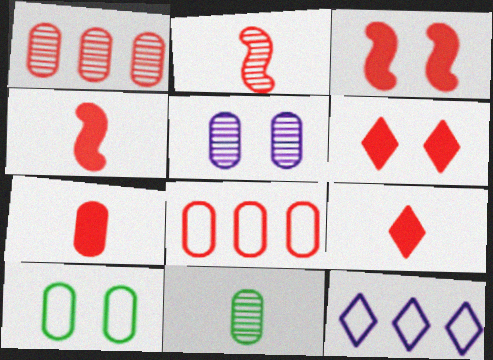[[1, 5, 11], 
[2, 6, 8], 
[3, 11, 12], 
[4, 7, 9]]